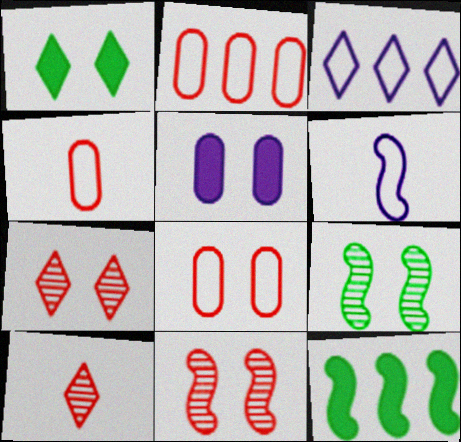[[1, 3, 10], 
[2, 4, 8], 
[6, 11, 12]]